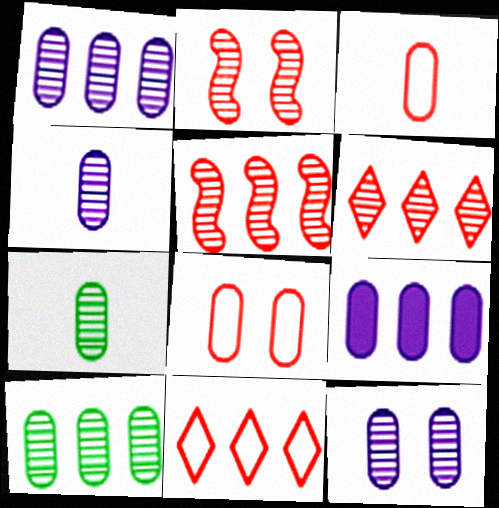[[1, 4, 12], 
[7, 8, 9]]